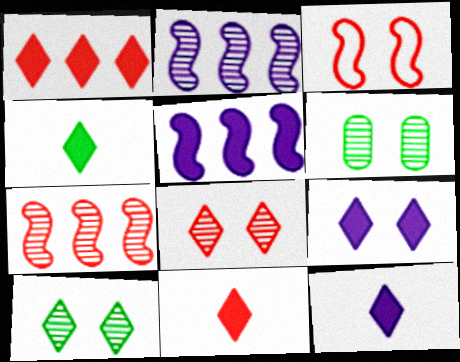[[1, 4, 9], 
[3, 6, 9], 
[4, 11, 12]]